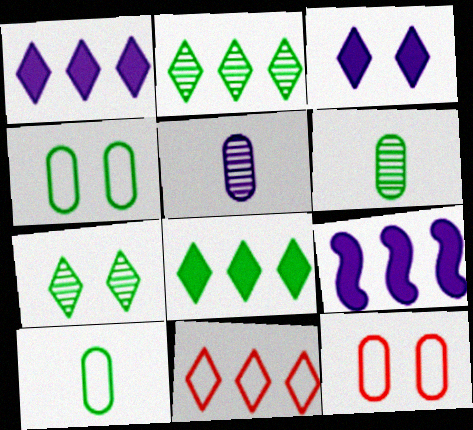[[1, 2, 11]]